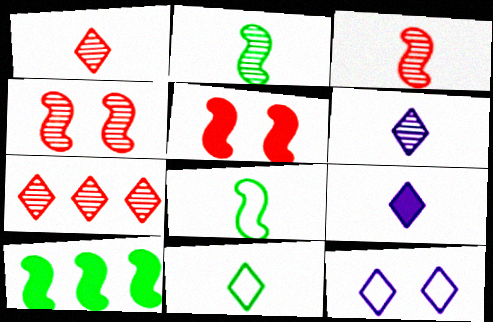[[1, 9, 11]]